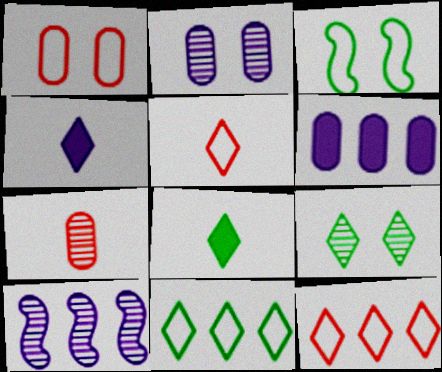[[1, 8, 10], 
[4, 9, 12], 
[7, 9, 10], 
[8, 9, 11]]